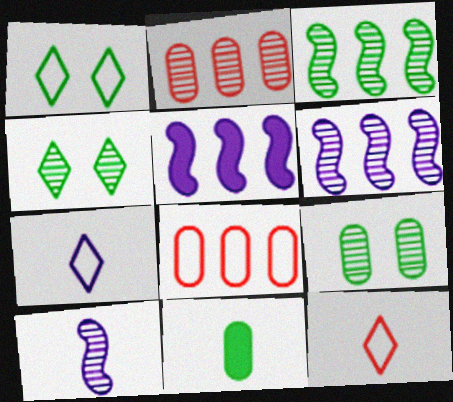[[1, 3, 11], 
[2, 4, 10], 
[5, 9, 12], 
[10, 11, 12]]